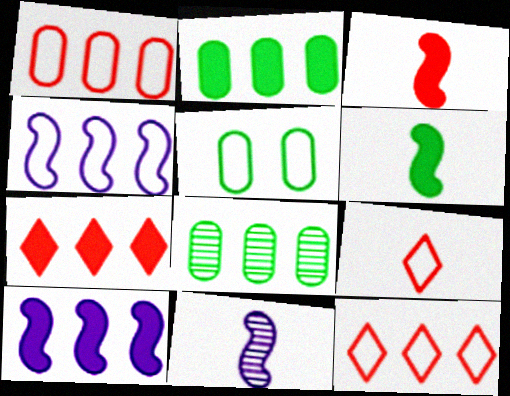[[2, 7, 10], 
[4, 5, 9], 
[4, 7, 8], 
[5, 7, 11], 
[8, 10, 12]]